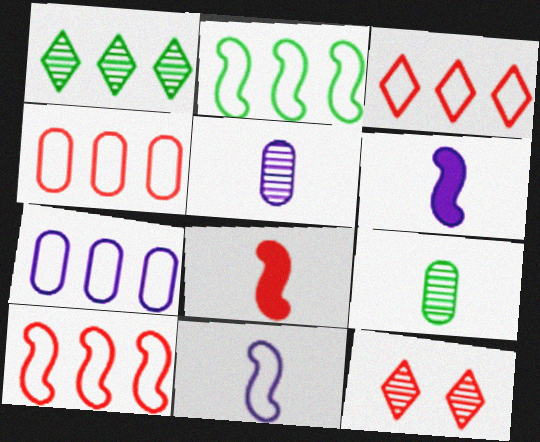[[2, 3, 7], 
[3, 4, 10], 
[4, 8, 12]]